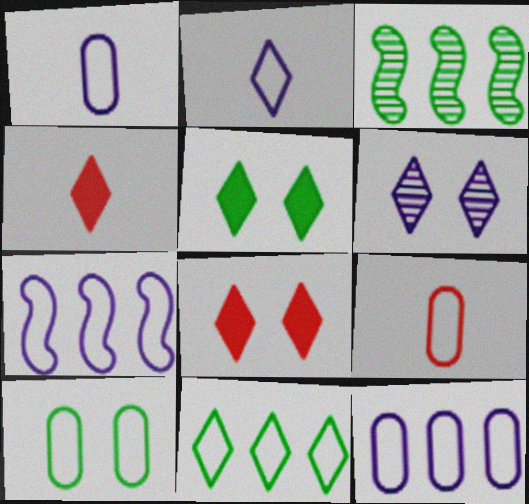[[1, 3, 8], 
[4, 6, 11], 
[9, 10, 12]]